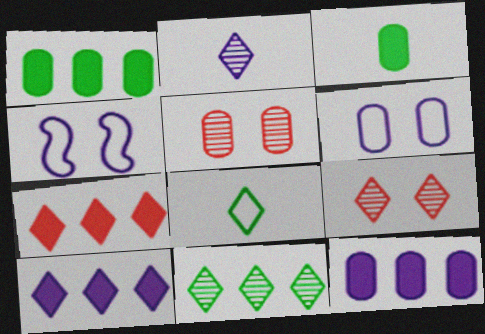[[2, 4, 12], 
[2, 9, 11], 
[8, 9, 10]]